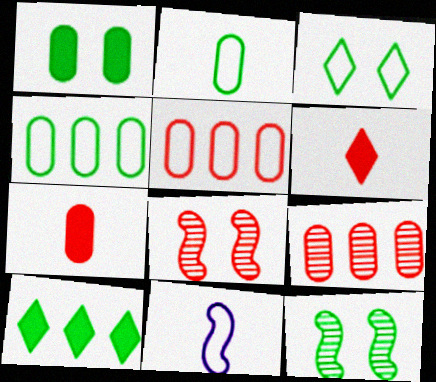[[1, 3, 12], 
[2, 10, 12], 
[3, 5, 11], 
[5, 6, 8]]